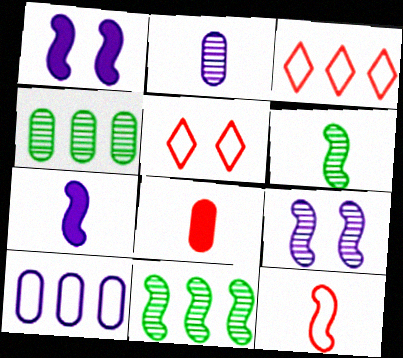[[1, 11, 12], 
[4, 5, 7], 
[6, 7, 12]]